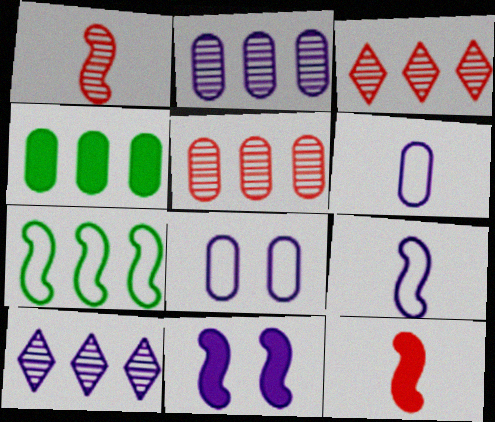[[1, 7, 11], 
[6, 10, 11]]